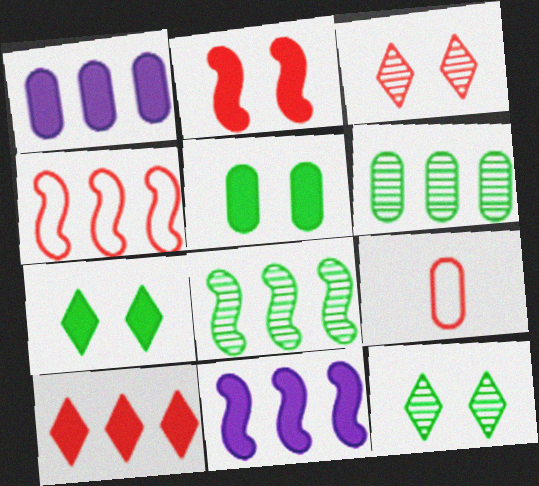[[4, 8, 11], 
[9, 11, 12]]